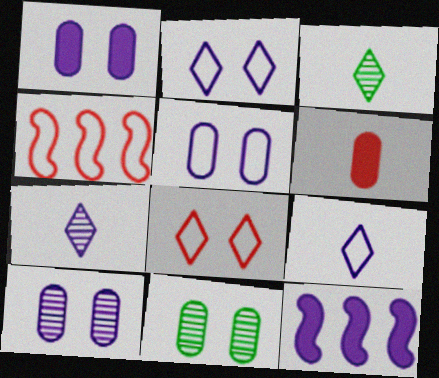[[1, 3, 4], 
[1, 5, 10], 
[5, 7, 12], 
[9, 10, 12]]